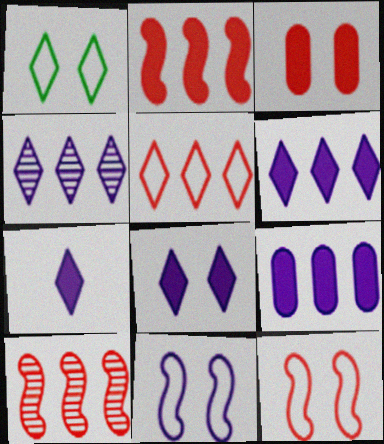[[6, 7, 8]]